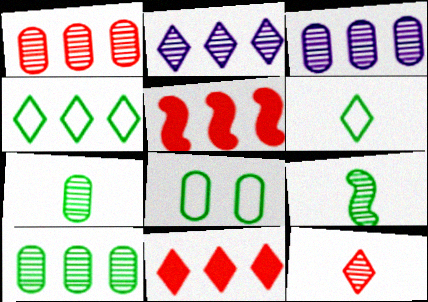[[1, 3, 10], 
[2, 4, 11], 
[3, 4, 5]]